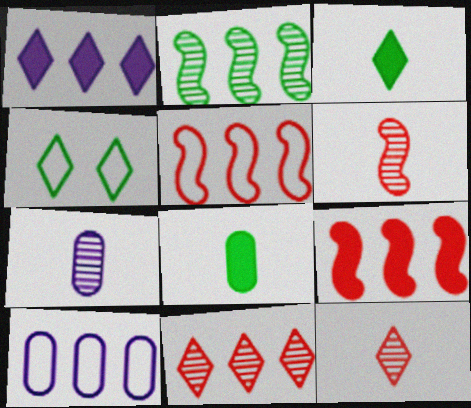[[1, 4, 12], 
[2, 4, 8], 
[4, 7, 9]]